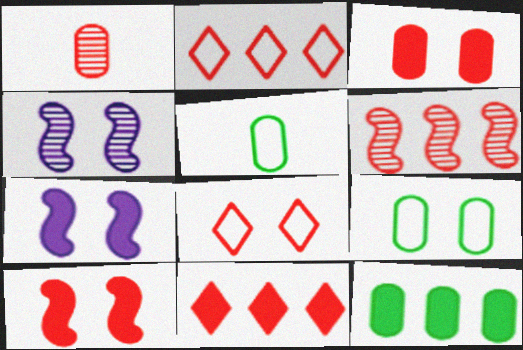[[1, 2, 10], 
[4, 5, 11]]